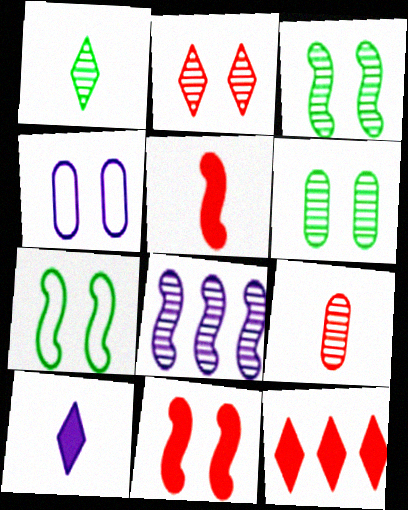[[4, 8, 10], 
[5, 7, 8]]